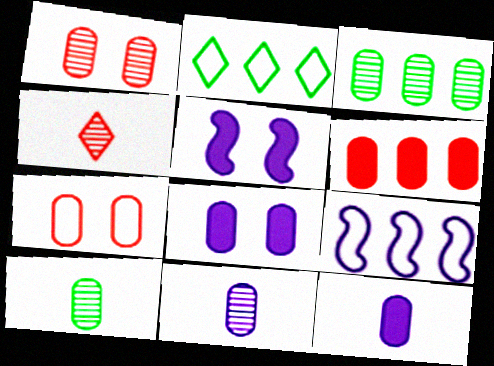[[1, 3, 11], 
[3, 7, 12]]